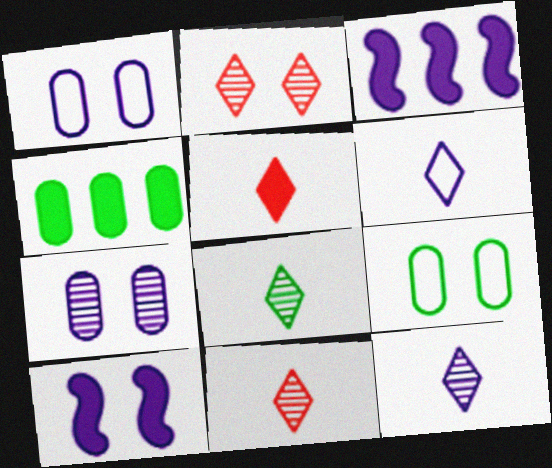[[1, 3, 12], 
[2, 9, 10], 
[3, 6, 7], 
[3, 9, 11], 
[4, 5, 10], 
[5, 6, 8], 
[8, 11, 12]]